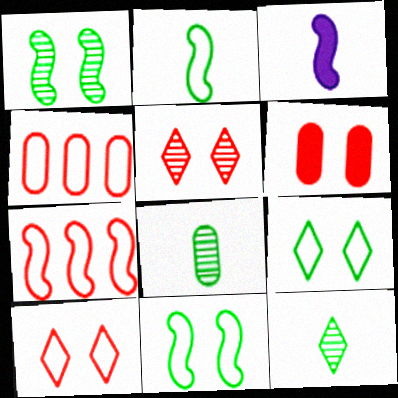[[1, 3, 7]]